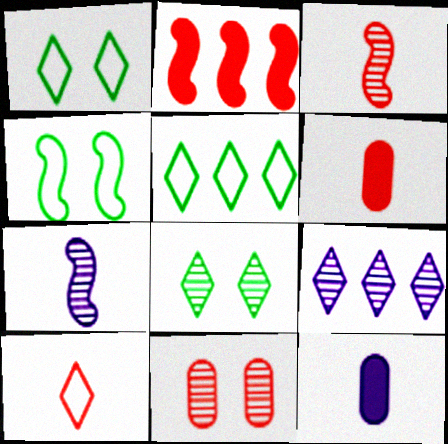[[2, 4, 7], 
[2, 10, 11], 
[3, 6, 10], 
[4, 6, 9]]